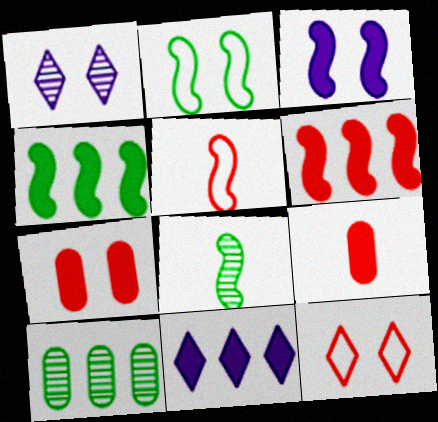[[1, 2, 7], 
[2, 4, 8]]